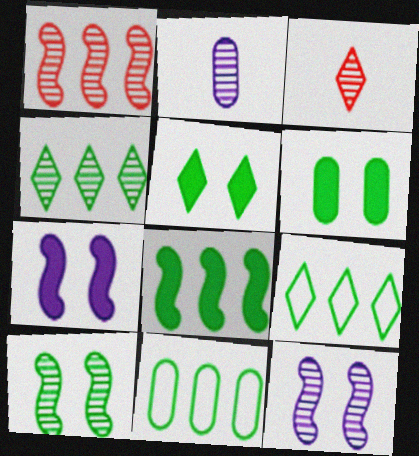[[3, 7, 11], 
[4, 8, 11]]